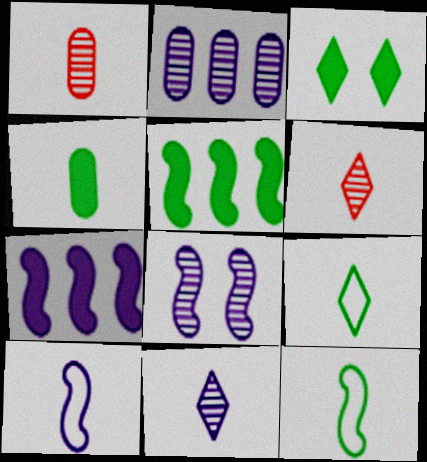[[2, 8, 11], 
[3, 4, 5], 
[4, 6, 10], 
[7, 8, 10]]